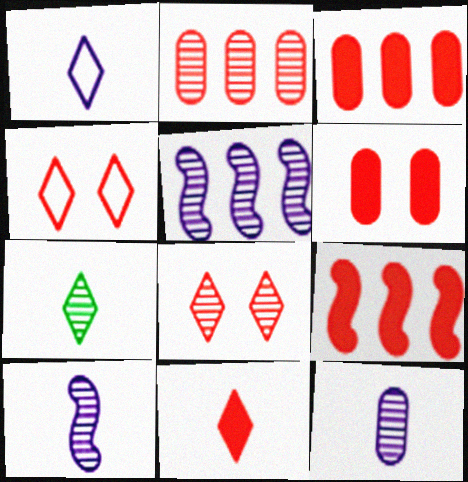[[1, 7, 11], 
[6, 9, 11]]